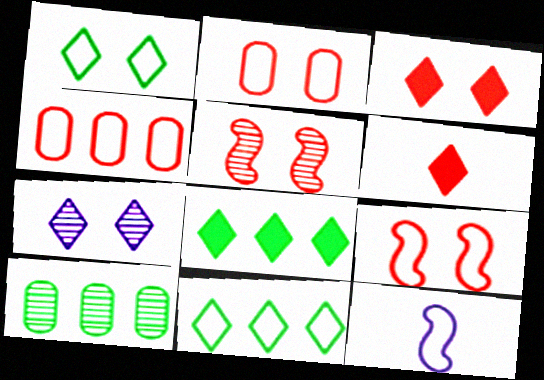[[1, 3, 7], 
[1, 4, 12], 
[2, 3, 5], 
[2, 11, 12], 
[3, 10, 12], 
[4, 5, 6], 
[6, 7, 11]]